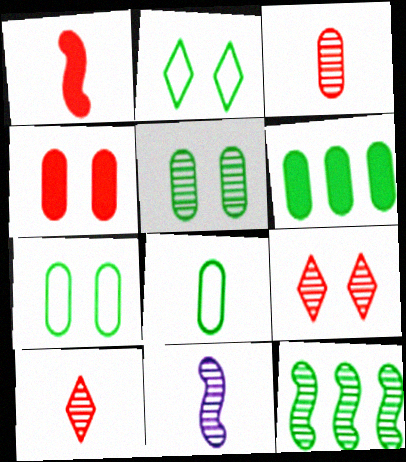[[5, 6, 8]]